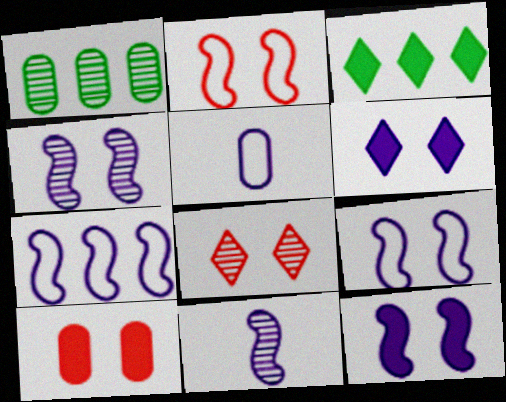[[1, 5, 10], 
[1, 8, 11], 
[2, 8, 10], 
[4, 9, 12], 
[7, 11, 12]]